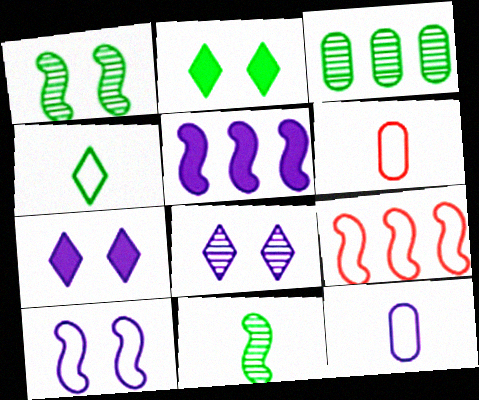[[5, 8, 12]]